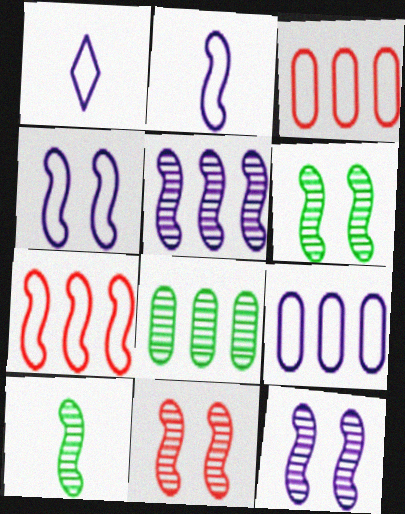[[1, 4, 9], 
[5, 10, 11], 
[6, 11, 12]]